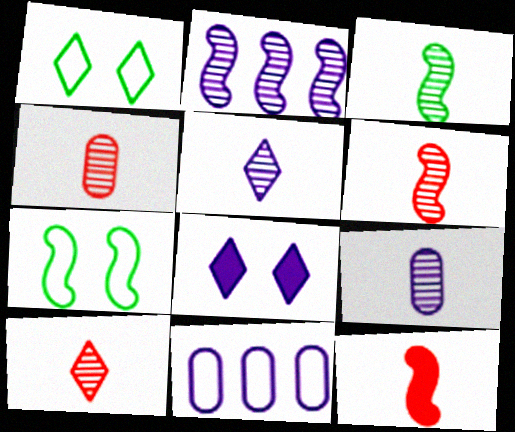[[2, 7, 12], 
[3, 4, 5], 
[3, 9, 10], 
[4, 6, 10]]